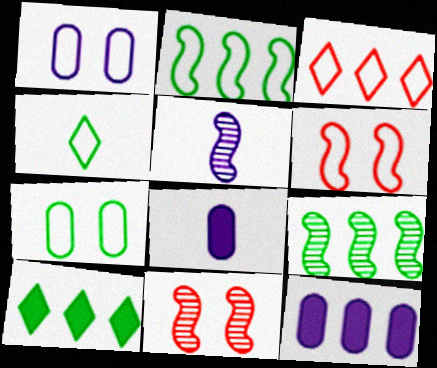[[2, 4, 7], 
[3, 9, 12], 
[4, 11, 12], 
[5, 9, 11]]